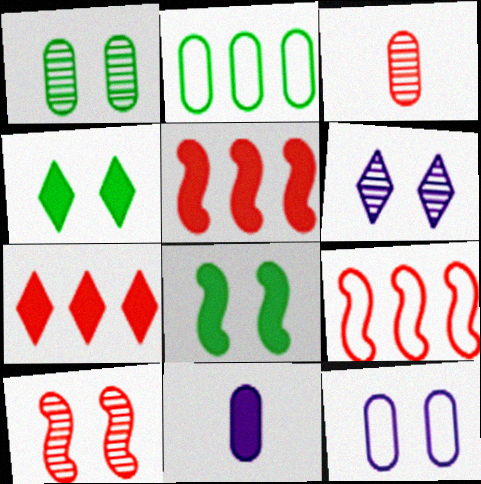[[1, 6, 10], 
[4, 5, 11], 
[4, 10, 12], 
[7, 8, 11]]